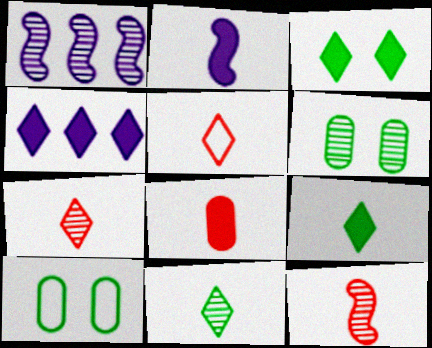[[1, 6, 7], 
[2, 8, 9], 
[4, 10, 12], 
[5, 8, 12]]